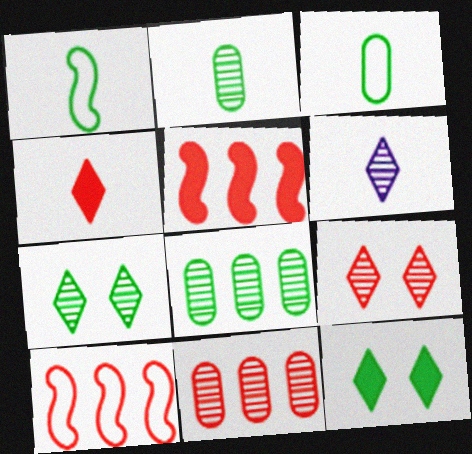[[1, 8, 12]]